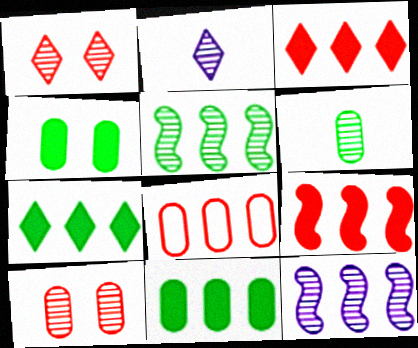[[1, 6, 12], 
[2, 5, 10], 
[7, 8, 12]]